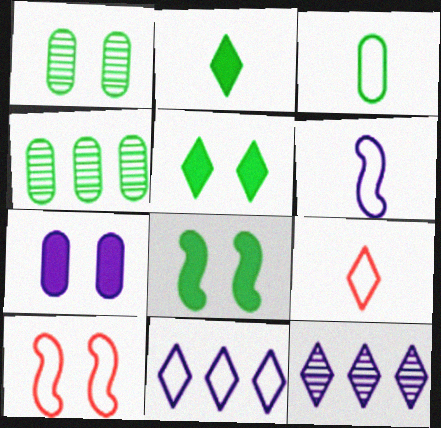[[3, 6, 9], 
[3, 10, 11], 
[5, 9, 12], 
[6, 7, 12]]